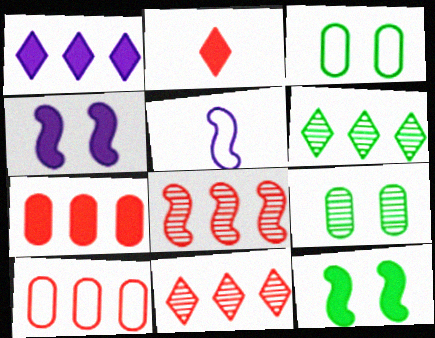[[5, 8, 12]]